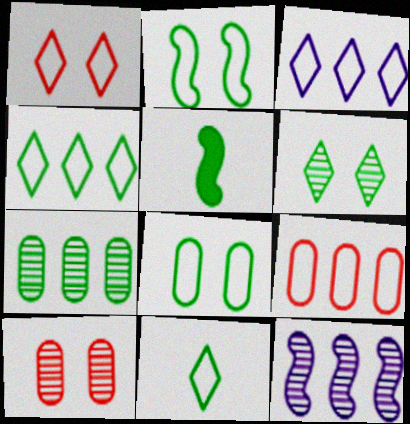[[1, 3, 11], 
[3, 5, 10]]